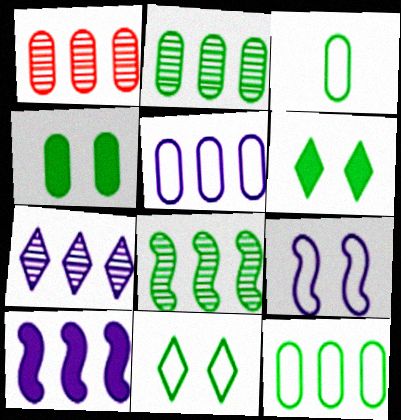[[1, 7, 8], 
[2, 3, 4], 
[3, 6, 8], 
[5, 7, 10]]